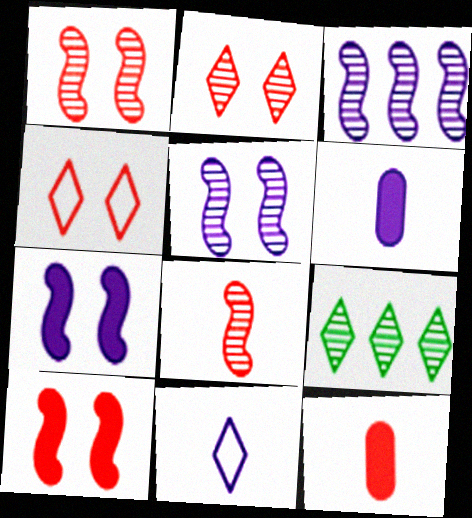[]